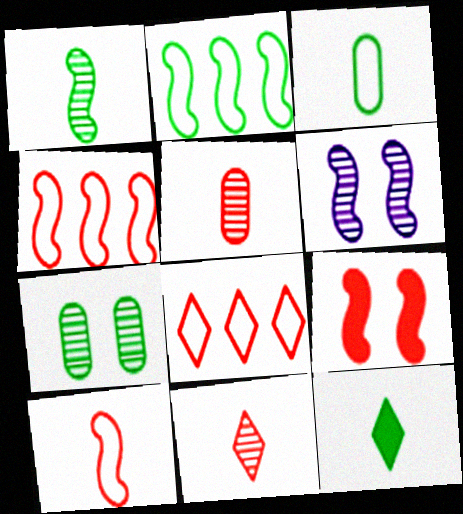[[1, 3, 12], 
[2, 7, 12], 
[5, 8, 9]]